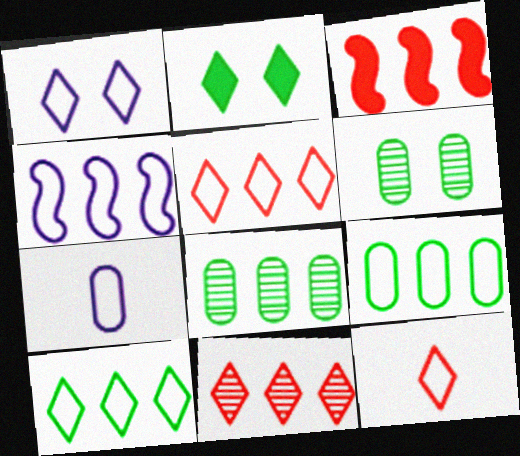[[1, 4, 7], 
[1, 10, 12], 
[4, 5, 9]]